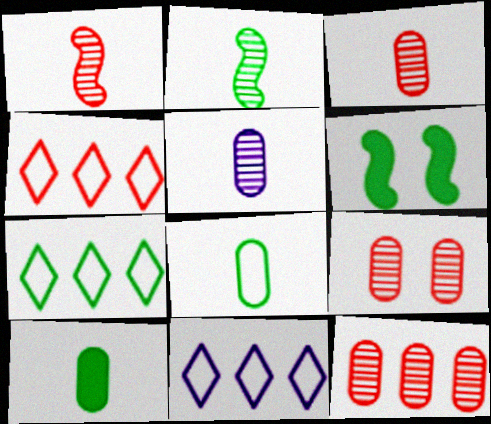[[3, 6, 11], 
[3, 9, 12], 
[4, 5, 6], 
[4, 7, 11]]